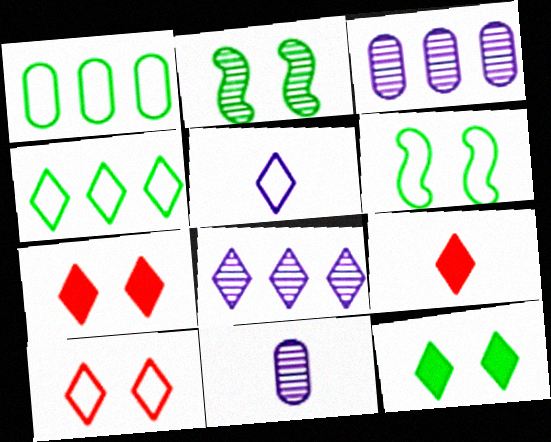[[3, 6, 9], 
[4, 5, 10]]